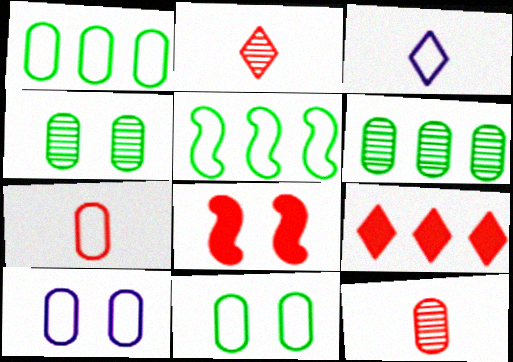[[1, 7, 10], 
[3, 6, 8]]